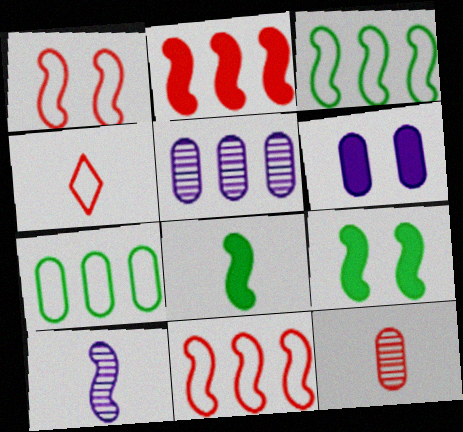[[4, 5, 9], 
[6, 7, 12], 
[9, 10, 11]]